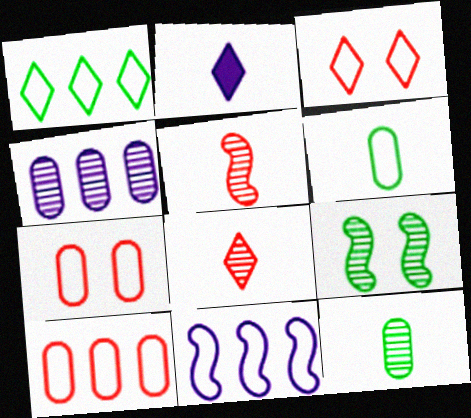[[1, 10, 11], 
[2, 5, 6], 
[2, 9, 10], 
[3, 6, 11], 
[4, 8, 9]]